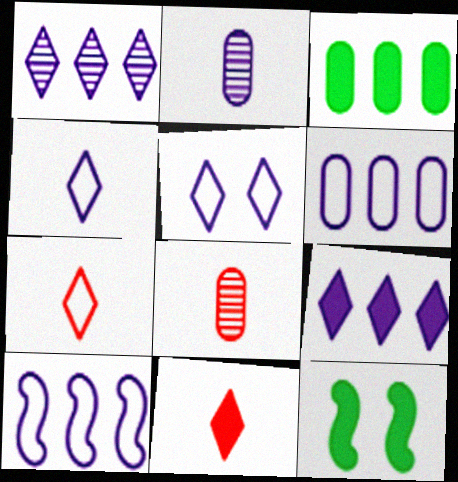[]